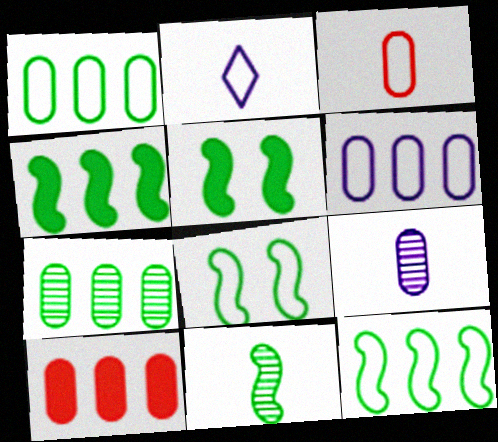[[4, 8, 11], 
[5, 11, 12], 
[6, 7, 10]]